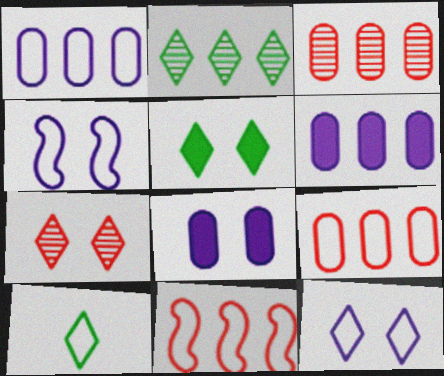[[2, 5, 10], 
[2, 6, 11], 
[4, 9, 10], 
[5, 7, 12]]